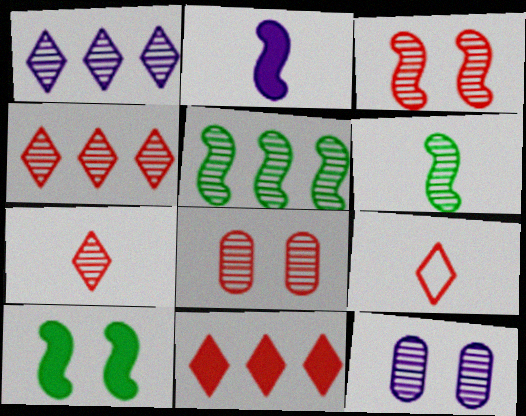[[1, 6, 8], 
[4, 6, 12], 
[5, 7, 12]]